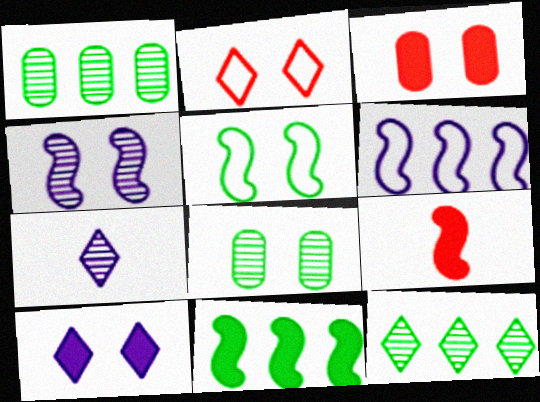[]